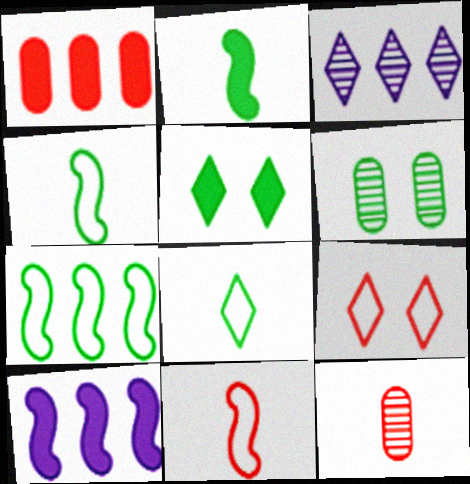[[1, 3, 7]]